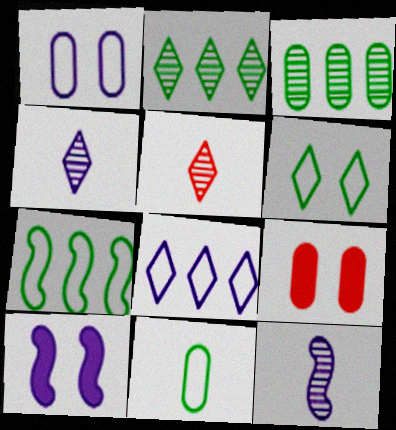[[4, 7, 9], 
[6, 7, 11]]